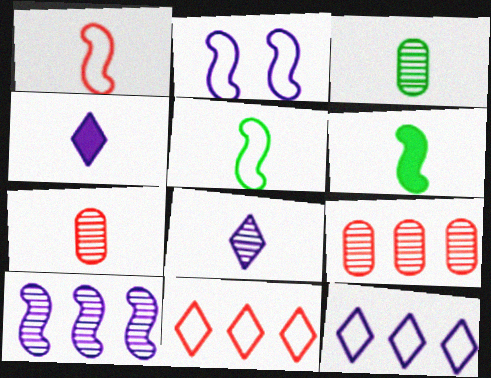[[1, 3, 4], 
[4, 5, 7]]